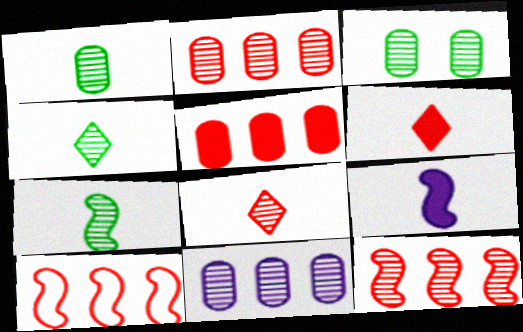[[1, 4, 7]]